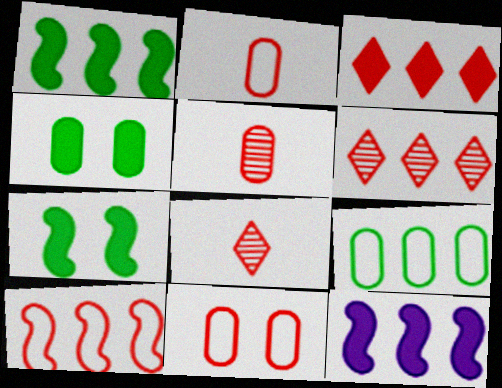[[6, 9, 12]]